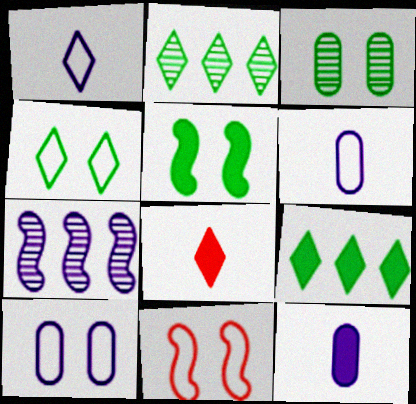[[2, 11, 12], 
[3, 4, 5], 
[4, 10, 11]]